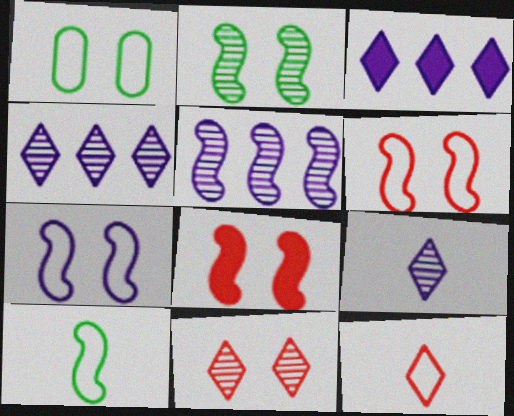[[2, 7, 8], 
[5, 8, 10]]